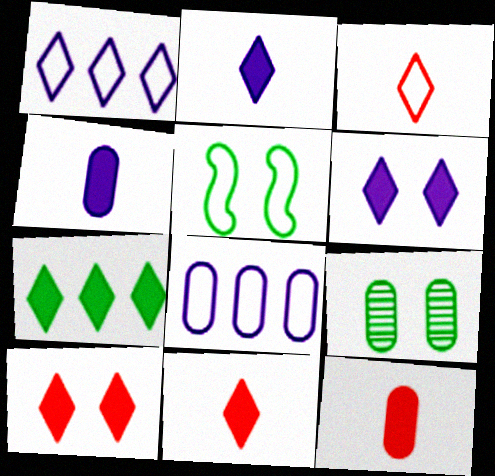[[2, 7, 10], 
[3, 5, 8], 
[6, 7, 11], 
[8, 9, 12]]